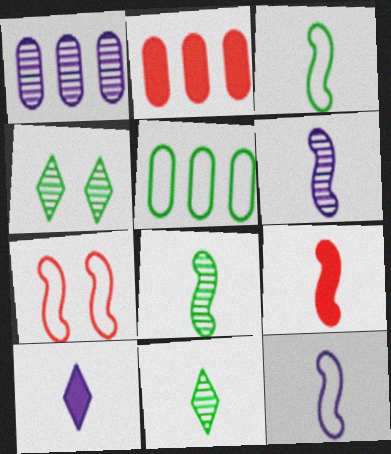[[1, 2, 5], 
[2, 4, 12], 
[3, 6, 9], 
[8, 9, 12]]